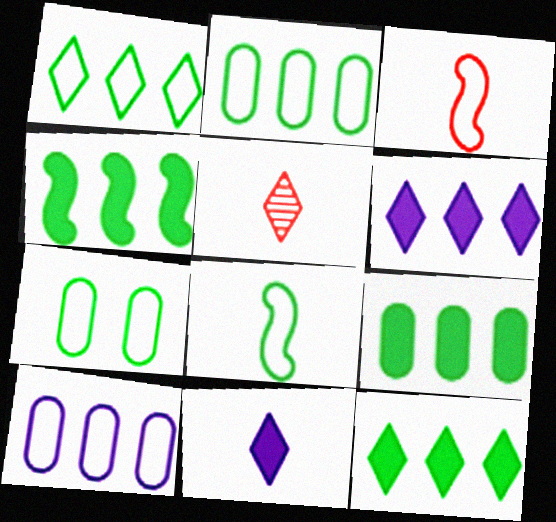[[1, 7, 8], 
[4, 9, 12]]